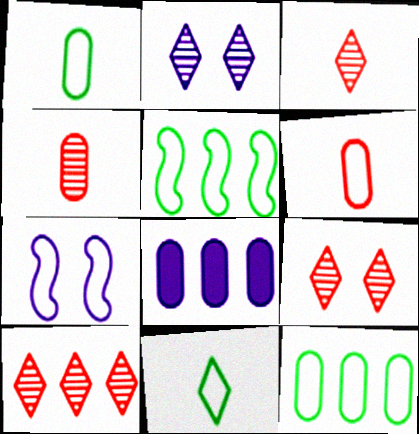[[3, 9, 10], 
[5, 8, 10]]